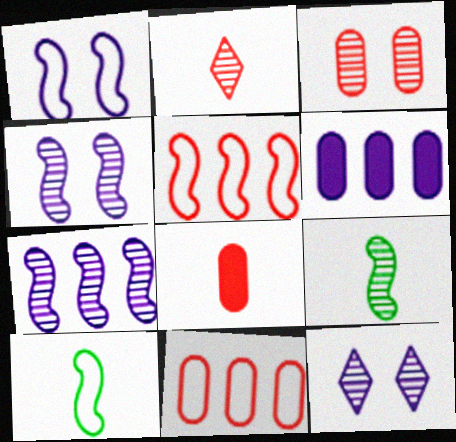[[1, 5, 10], 
[3, 8, 11]]